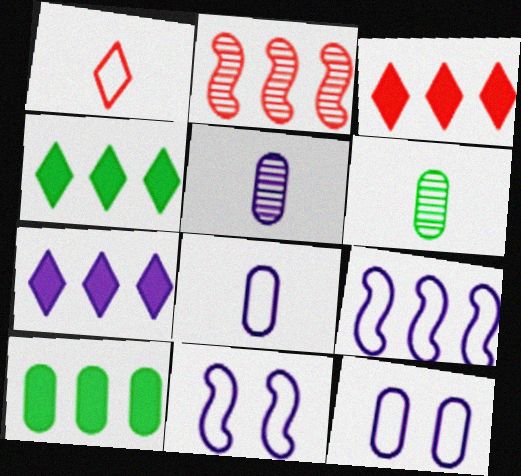[[3, 4, 7], 
[3, 6, 11], 
[5, 7, 11]]